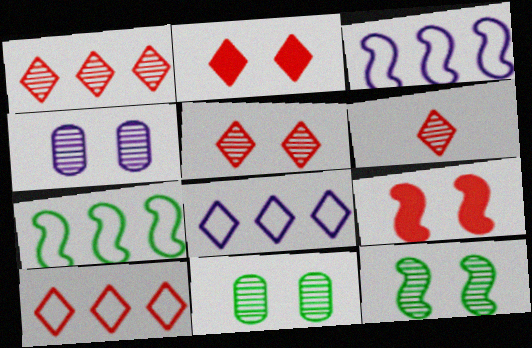[[1, 5, 6], 
[2, 6, 10], 
[4, 5, 12]]